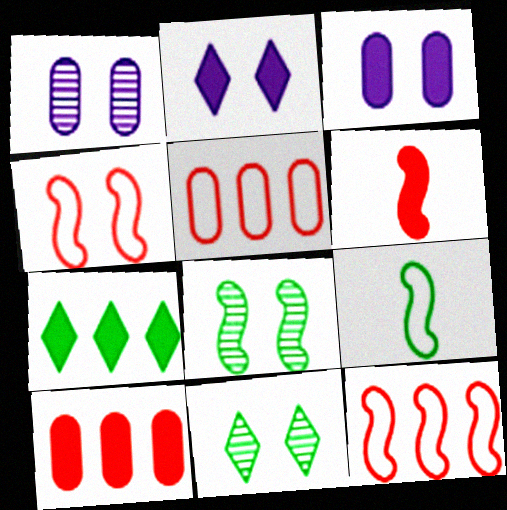[[3, 4, 11], 
[3, 6, 7]]